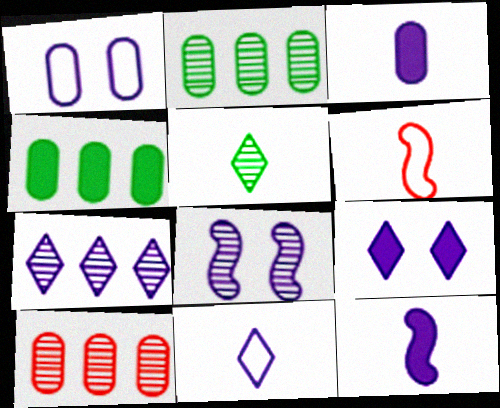[[1, 7, 12], 
[1, 8, 9], 
[2, 6, 9], 
[3, 5, 6], 
[5, 8, 10], 
[7, 9, 11]]